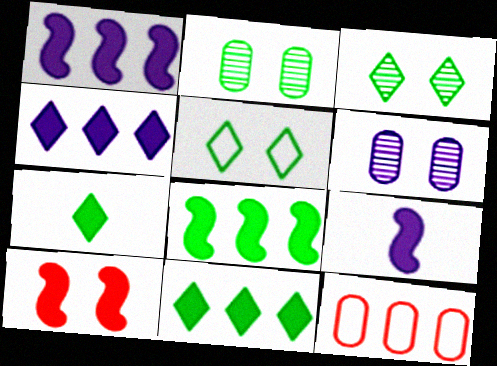[[3, 9, 12], 
[5, 6, 10], 
[8, 9, 10]]